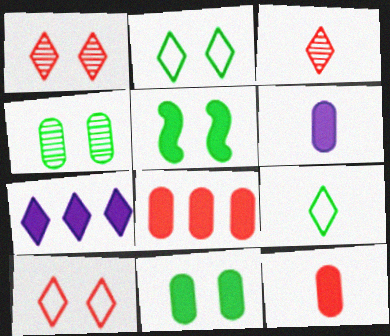[[1, 7, 9], 
[2, 3, 7], 
[2, 4, 5], 
[5, 7, 12], 
[6, 8, 11]]